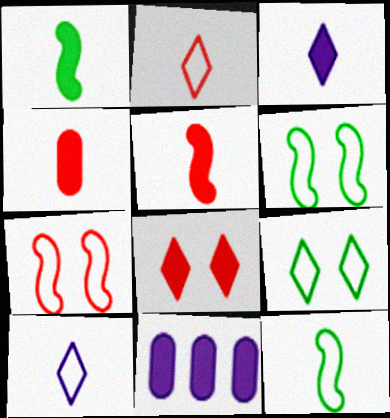[[1, 3, 4], 
[1, 8, 11]]